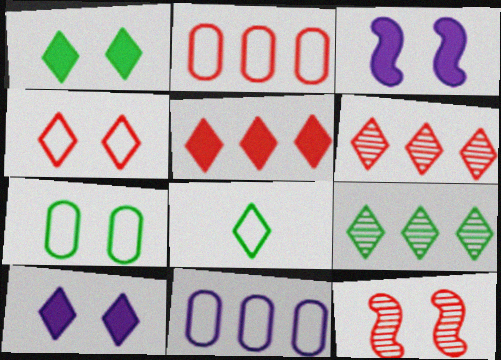[[1, 8, 9], 
[6, 8, 10], 
[7, 10, 12]]